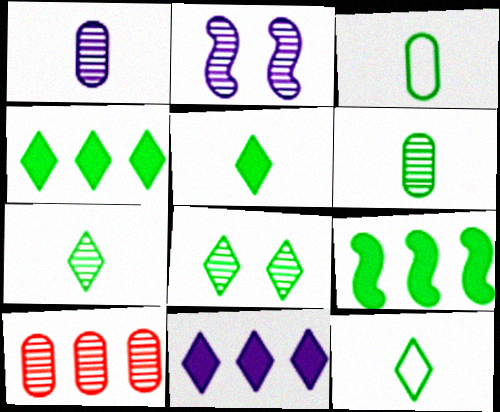[[2, 7, 10], 
[3, 8, 9], 
[4, 8, 12], 
[5, 7, 12]]